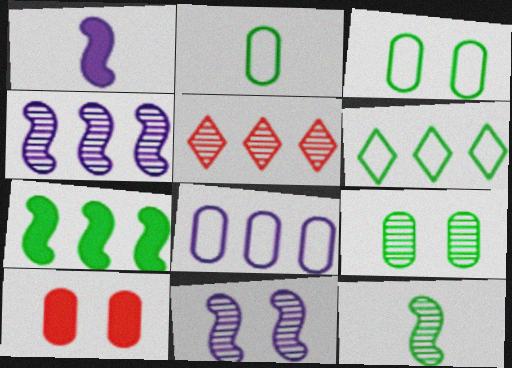[[1, 3, 5], 
[5, 7, 8]]